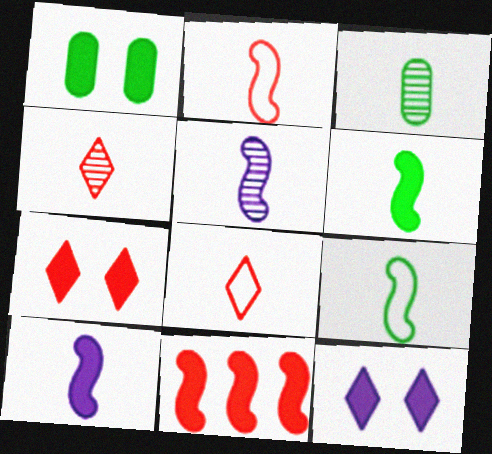[[2, 5, 6], 
[3, 4, 5], 
[3, 8, 10]]